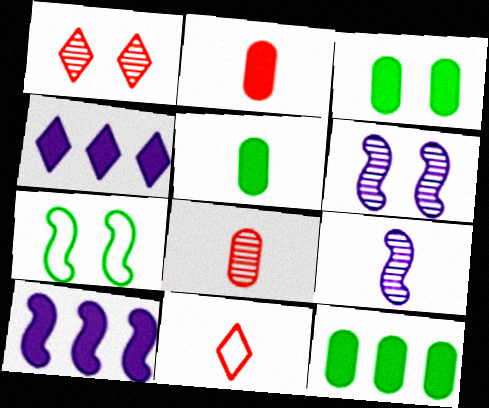[[3, 5, 12], 
[4, 7, 8], 
[5, 9, 11], 
[6, 11, 12]]